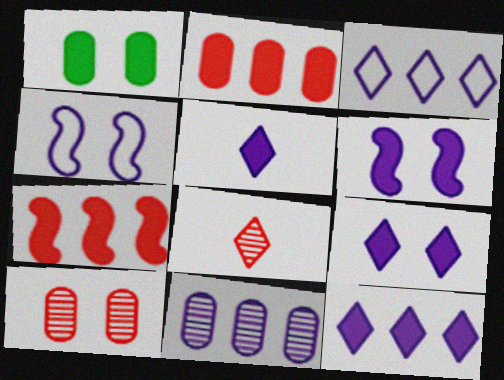[[1, 5, 7], 
[4, 5, 11], 
[5, 9, 12]]